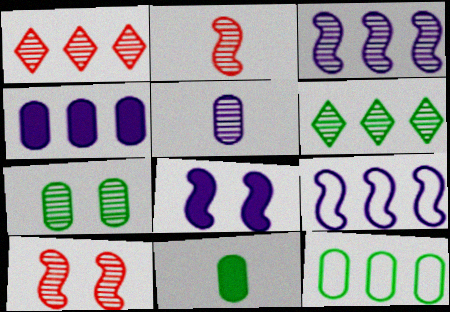[[5, 6, 10], 
[7, 11, 12]]